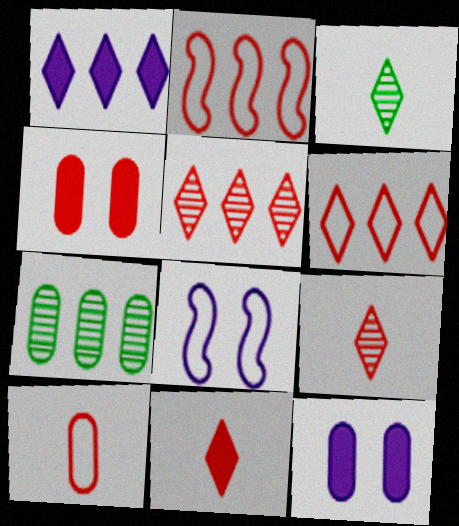[[1, 2, 7], 
[2, 3, 12], 
[2, 4, 9], 
[7, 8, 11], 
[7, 10, 12]]